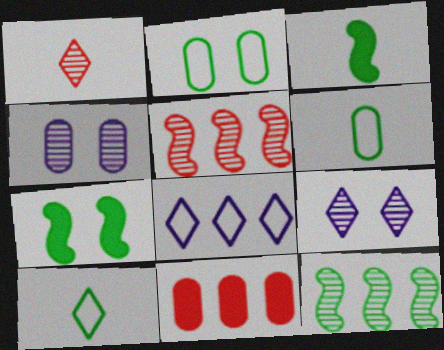[[1, 4, 12], 
[4, 6, 11], 
[8, 11, 12]]